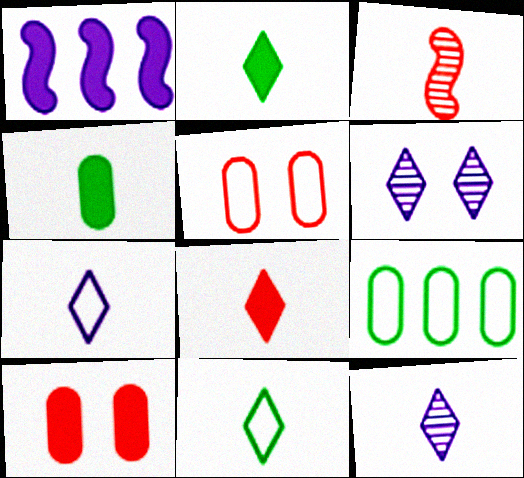[[1, 2, 10], 
[3, 4, 7], 
[8, 11, 12]]